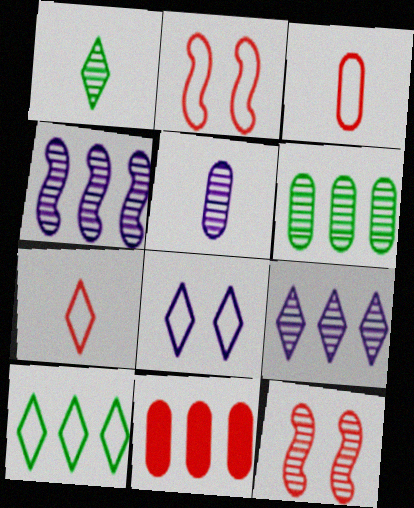[[4, 10, 11], 
[7, 8, 10], 
[7, 11, 12]]